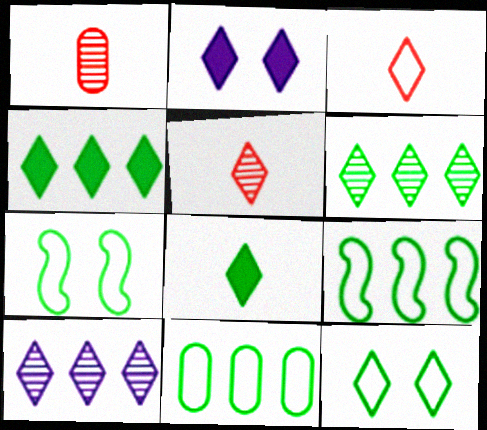[[1, 2, 9], 
[2, 3, 6], 
[6, 8, 12]]